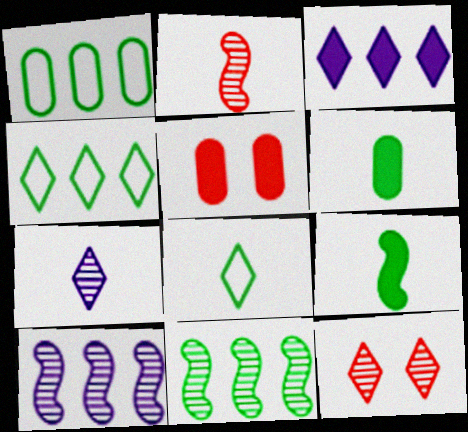[[3, 5, 9], 
[3, 8, 12], 
[5, 8, 10]]